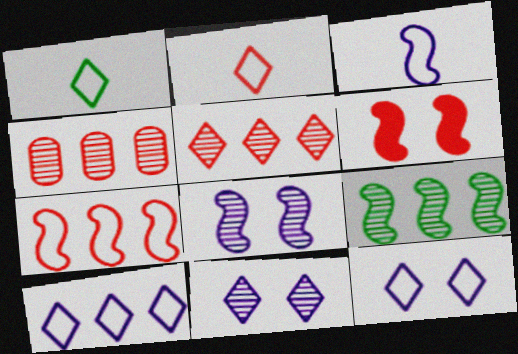[[2, 4, 6], 
[3, 6, 9]]